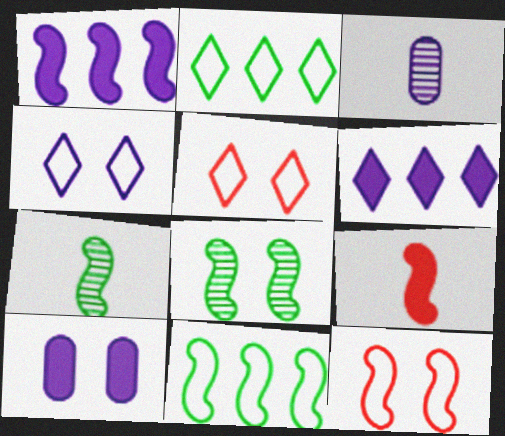[[1, 3, 4], 
[1, 7, 12], 
[5, 8, 10]]